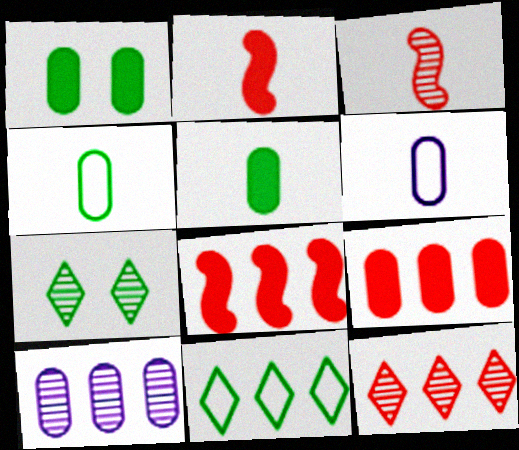[[3, 7, 10], 
[6, 7, 8], 
[8, 10, 11]]